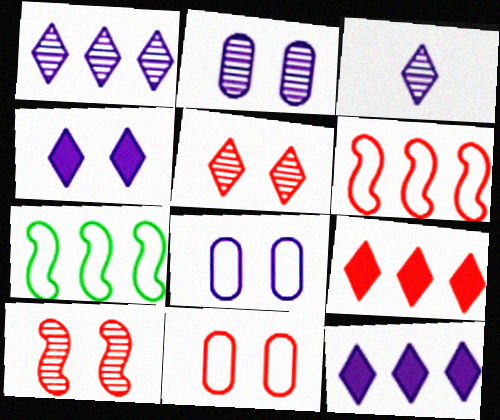[]